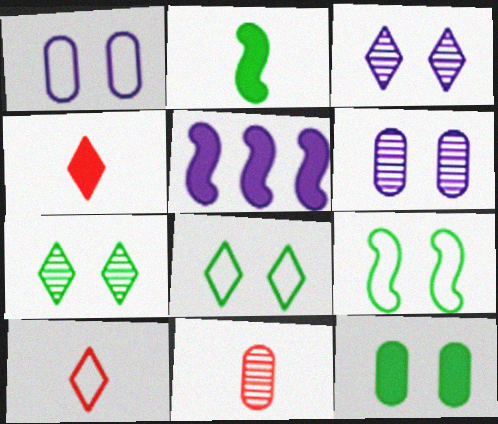[[4, 5, 12], 
[5, 8, 11], 
[7, 9, 12]]